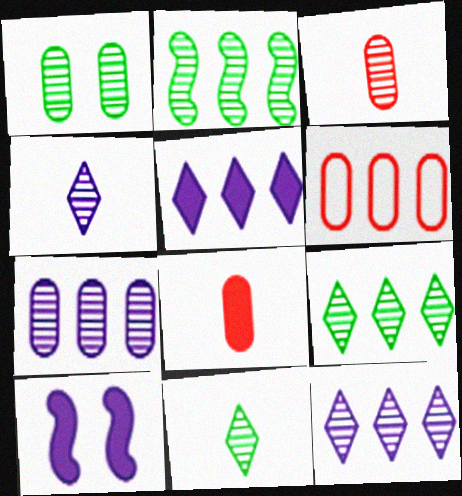[[1, 2, 11], 
[1, 3, 7], 
[2, 5, 6], 
[6, 10, 11]]